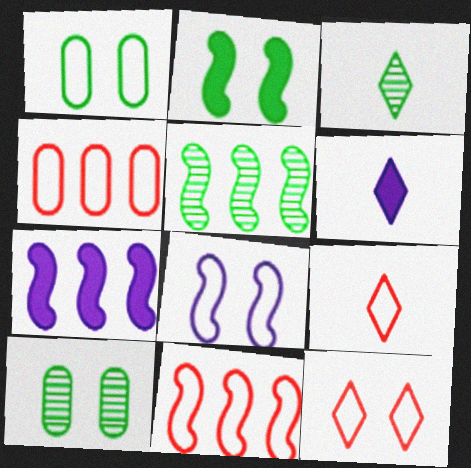[[1, 8, 12], 
[3, 5, 10], 
[3, 6, 9], 
[5, 7, 11], 
[6, 10, 11], 
[7, 9, 10]]